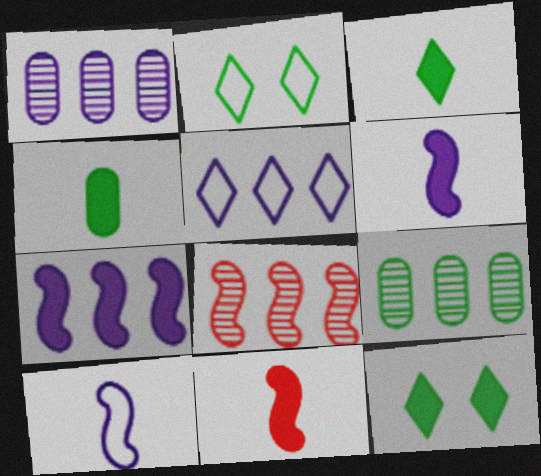[[1, 2, 11], 
[1, 5, 7]]